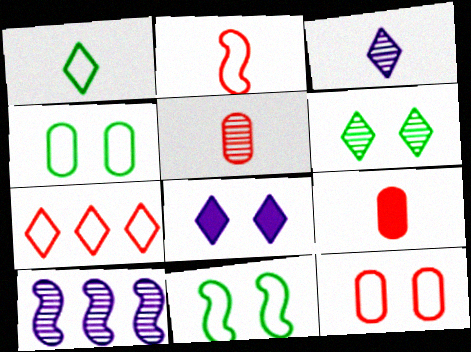[[2, 7, 12], 
[5, 6, 10]]